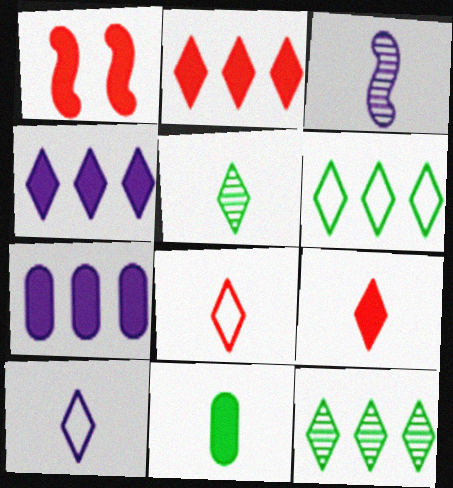[[1, 4, 11], 
[3, 8, 11], 
[5, 9, 10]]